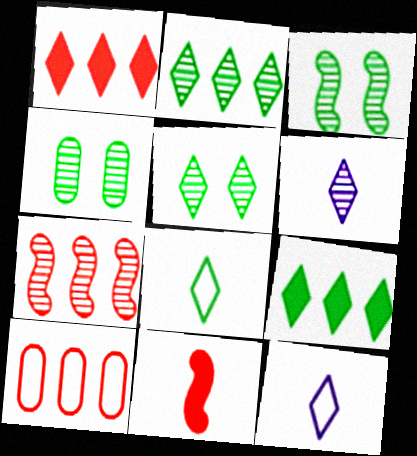[[1, 5, 12], 
[1, 7, 10], 
[3, 4, 5], 
[4, 6, 7], 
[5, 8, 9]]